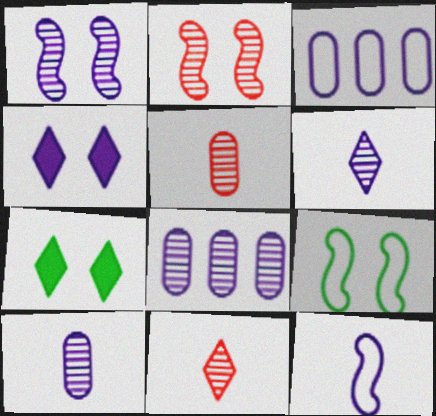[[1, 6, 8], 
[4, 8, 12]]